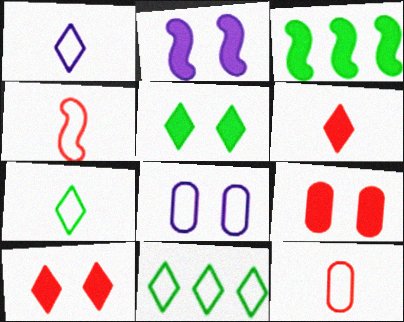[[2, 5, 9], 
[4, 8, 11]]